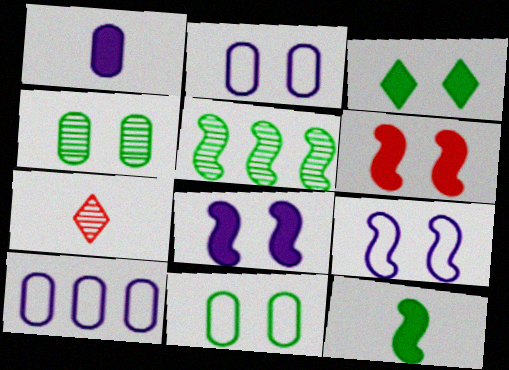[]